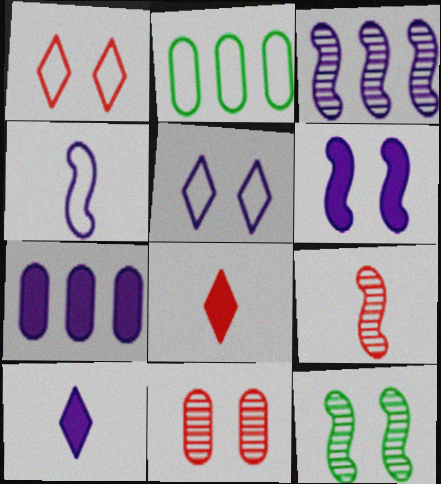[[1, 2, 4], 
[3, 4, 6], 
[3, 9, 12], 
[6, 7, 10]]